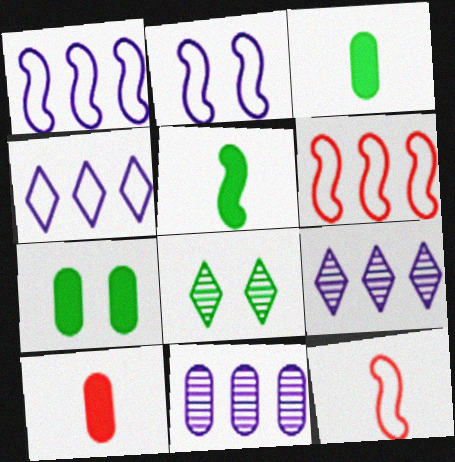[[1, 8, 10], 
[7, 9, 12]]